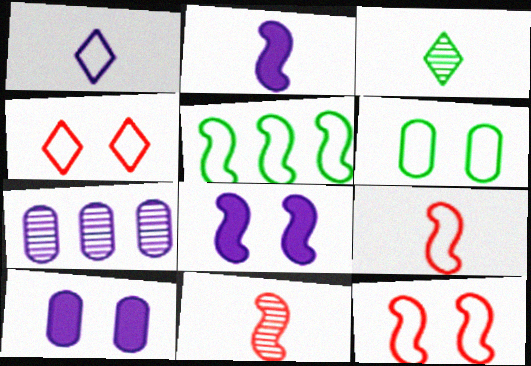[[1, 7, 8], 
[5, 8, 11]]